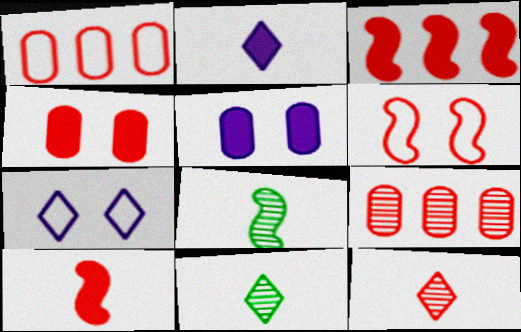[]